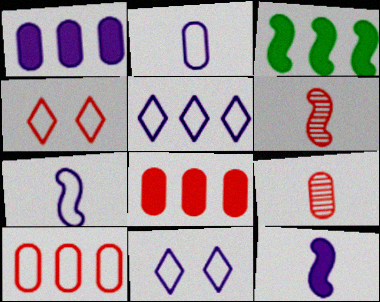[[3, 9, 11], 
[4, 6, 8]]